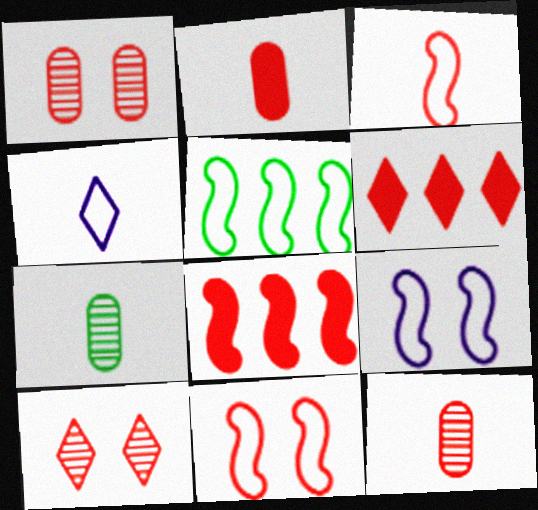[[1, 3, 6], 
[3, 5, 9], 
[6, 7, 9], 
[6, 11, 12]]